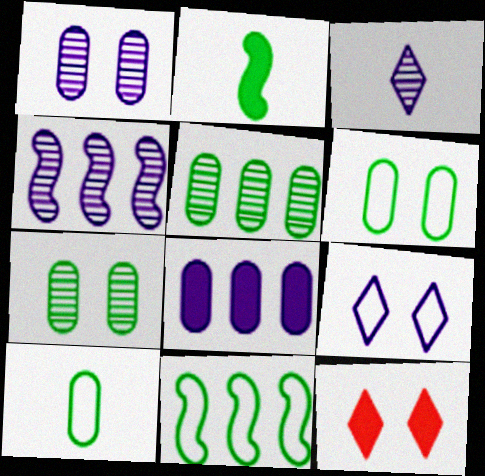[[1, 3, 4], 
[2, 8, 12], 
[4, 10, 12]]